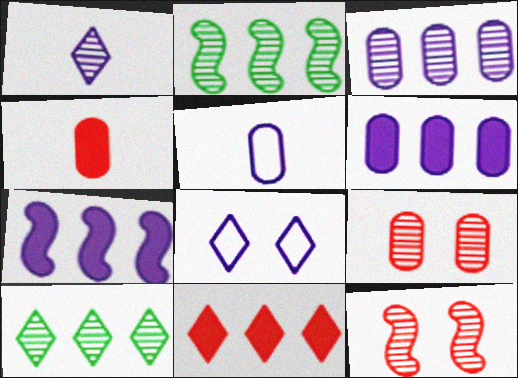[[1, 2, 9], 
[2, 4, 8]]